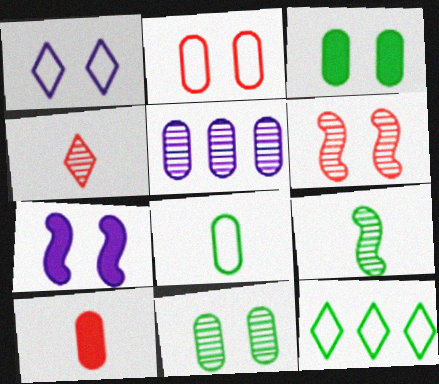[[1, 3, 6], 
[3, 9, 12]]